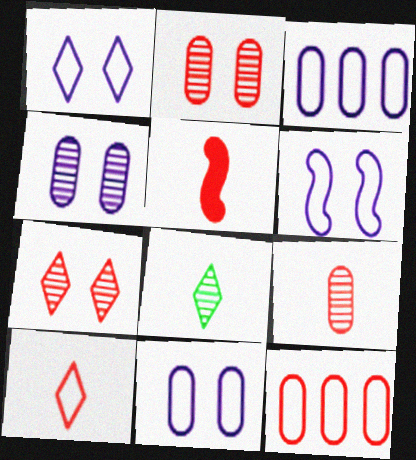[[1, 6, 11], 
[5, 7, 12], 
[5, 9, 10]]